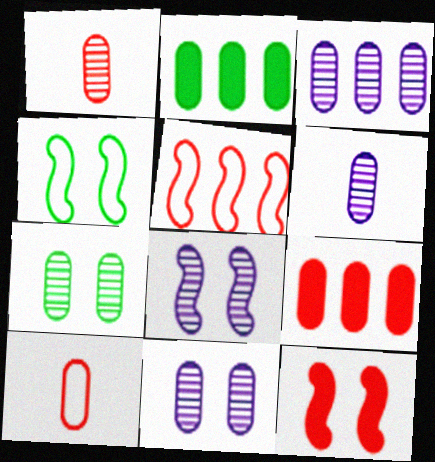[[1, 3, 7], 
[2, 10, 11], 
[3, 6, 11], 
[4, 8, 12]]